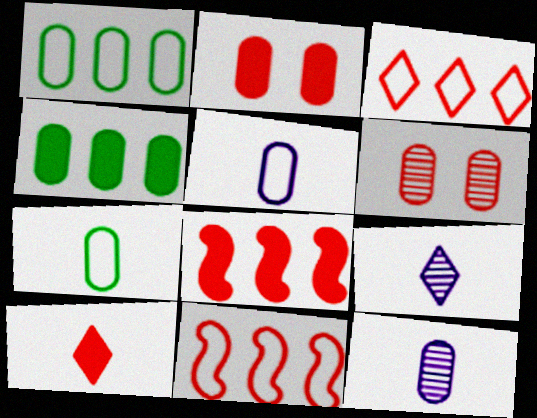[[1, 2, 12], 
[2, 8, 10], 
[4, 5, 6], 
[6, 10, 11]]